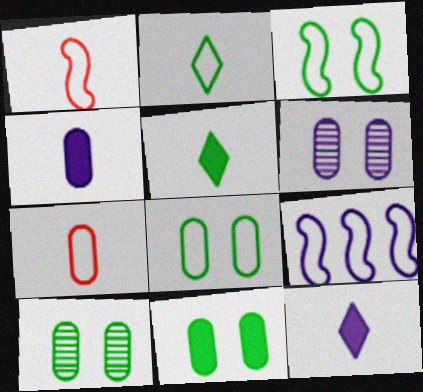[[1, 3, 9], 
[6, 9, 12], 
[8, 10, 11]]